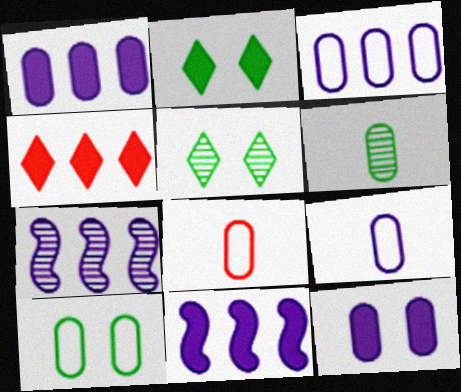[[2, 7, 8], 
[3, 8, 10], 
[5, 8, 11]]